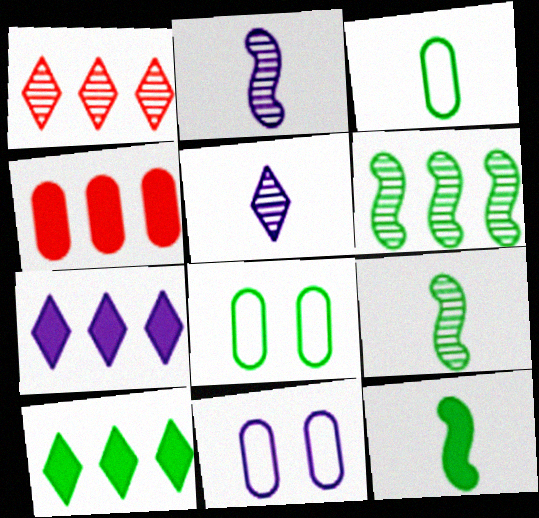[[1, 11, 12], 
[2, 7, 11], 
[8, 9, 10]]